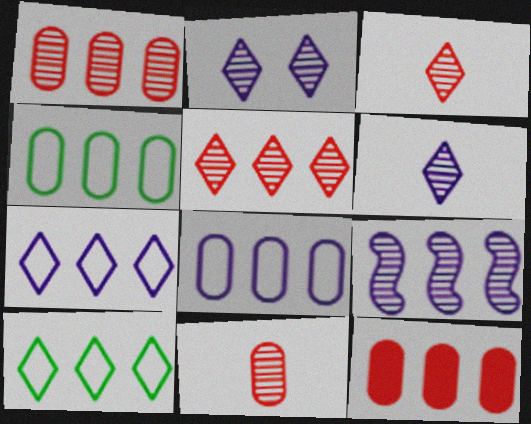[[9, 10, 12]]